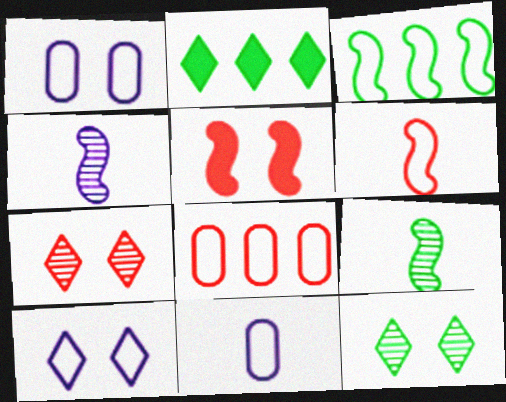[[1, 5, 12], 
[3, 4, 5]]